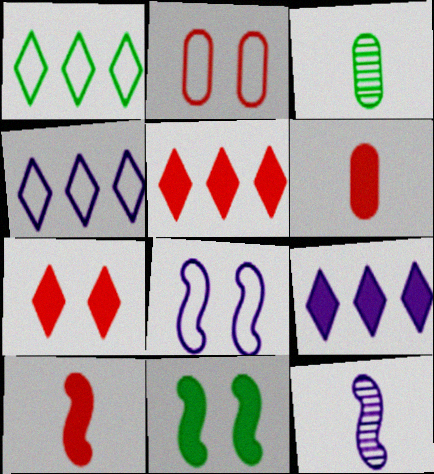[[1, 3, 11], 
[3, 5, 8], 
[6, 9, 11]]